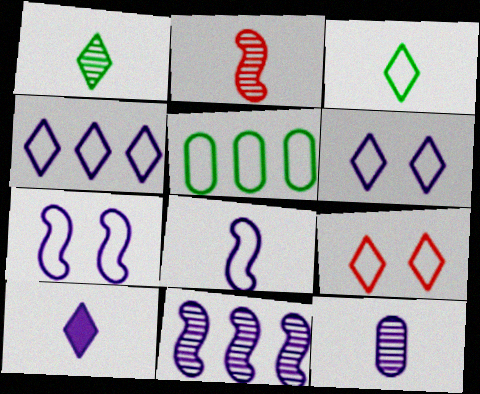[[1, 2, 12], 
[3, 4, 9], 
[5, 8, 9], 
[8, 10, 12]]